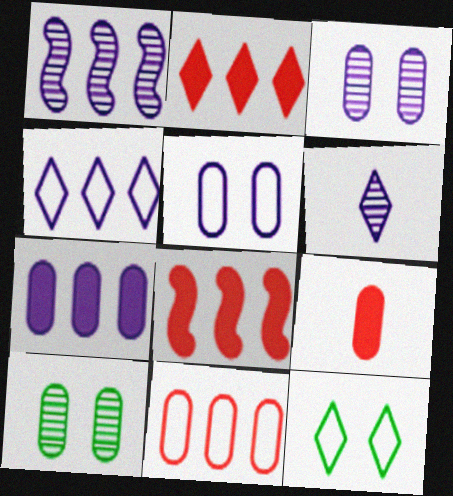[[1, 3, 6], 
[1, 4, 7], 
[1, 9, 12], 
[2, 6, 12]]